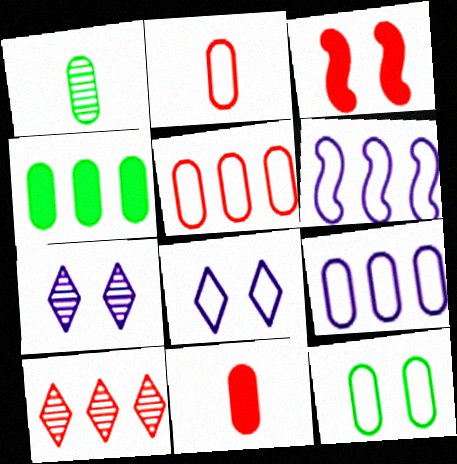[[1, 4, 12], 
[2, 3, 10], 
[2, 9, 12], 
[3, 7, 12], 
[4, 6, 10]]